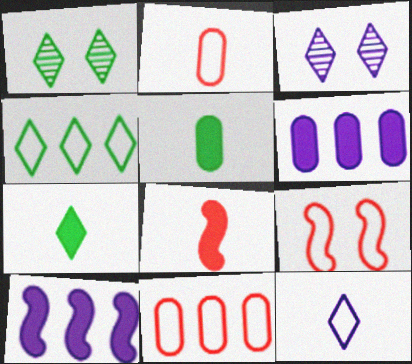[[1, 2, 10], 
[1, 4, 7]]